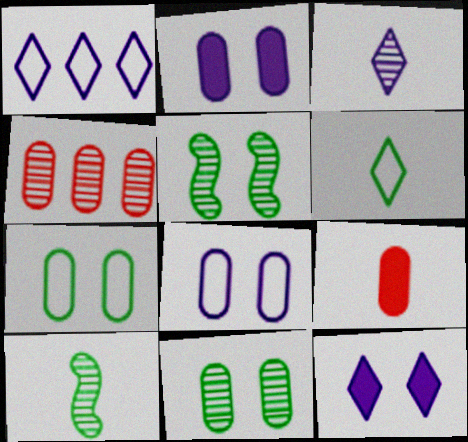[[1, 3, 12], 
[1, 5, 9], 
[3, 4, 5]]